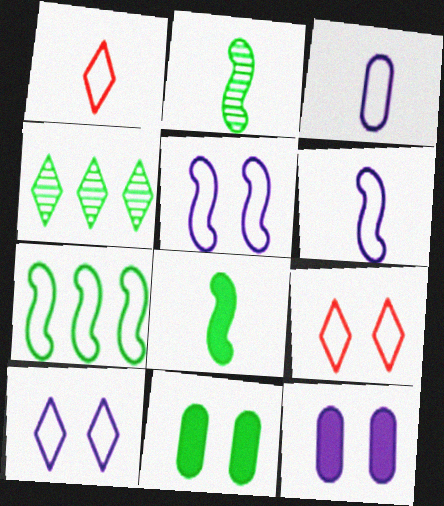[[3, 7, 9]]